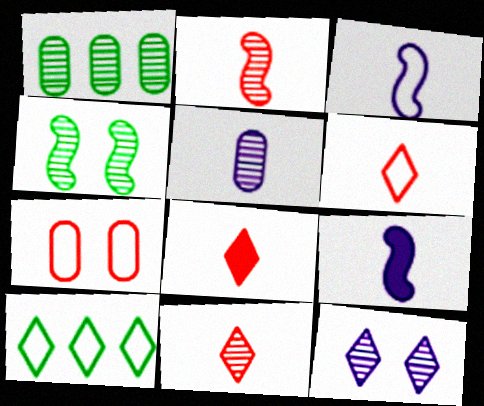[[1, 2, 12], 
[3, 7, 10], 
[6, 8, 11], 
[8, 10, 12]]